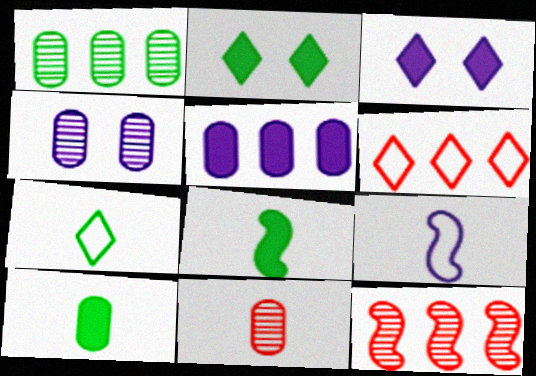[[1, 4, 11], 
[4, 6, 8]]